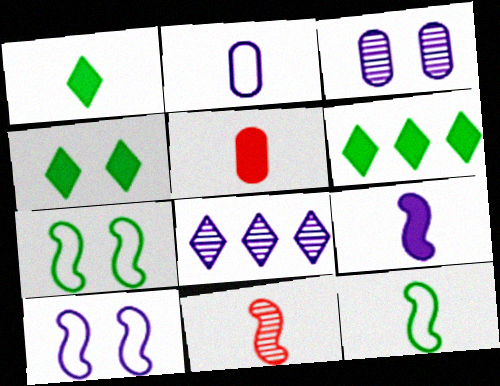[[1, 2, 11], 
[1, 4, 6], 
[1, 5, 9], 
[5, 7, 8], 
[9, 11, 12]]